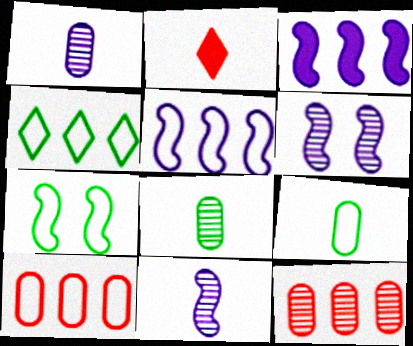[[2, 9, 11], 
[3, 4, 12], 
[4, 5, 10], 
[4, 7, 9]]